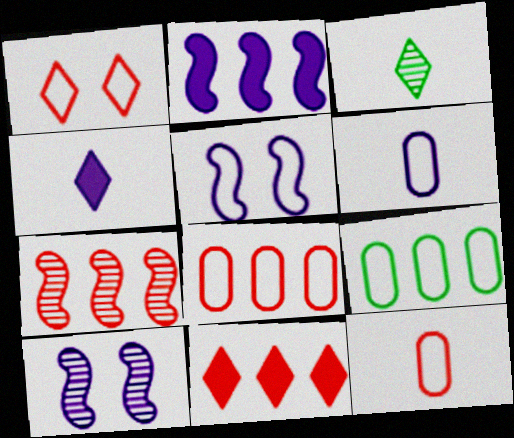[[7, 8, 11]]